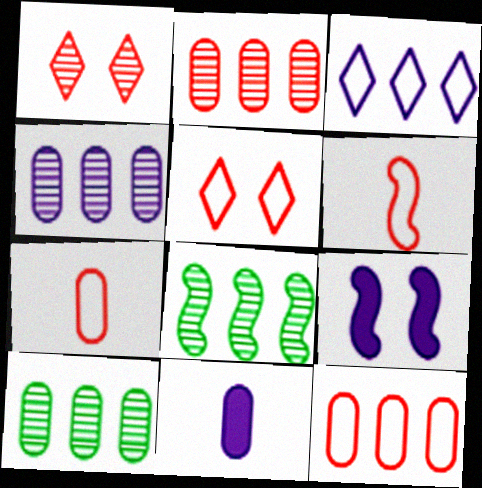[[2, 4, 10], 
[5, 6, 12], 
[5, 8, 11], 
[6, 8, 9]]